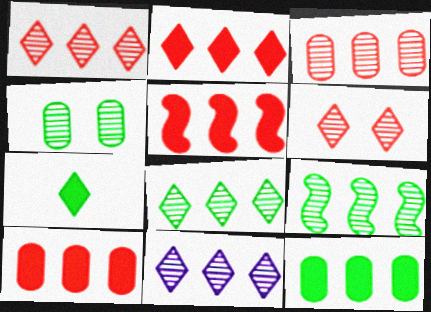[[1, 8, 11], 
[2, 5, 10], 
[3, 9, 11]]